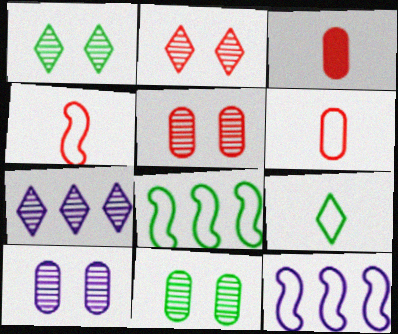[[1, 3, 12], 
[5, 10, 11]]